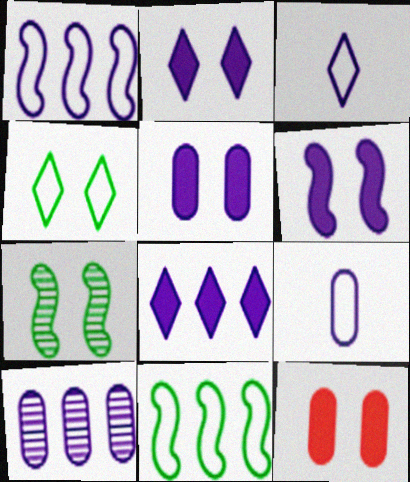[[1, 8, 10], 
[2, 5, 6], 
[3, 6, 10], 
[5, 9, 10]]